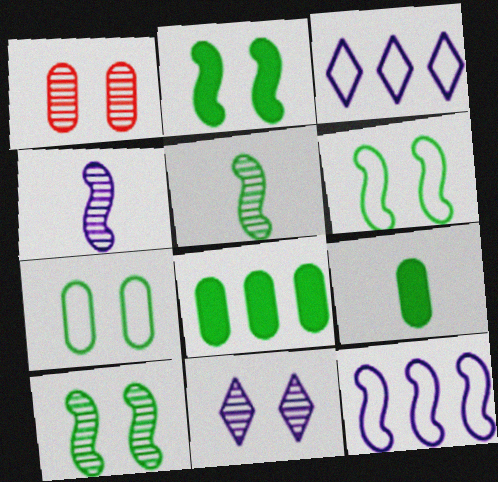[[1, 10, 11], 
[2, 6, 10]]